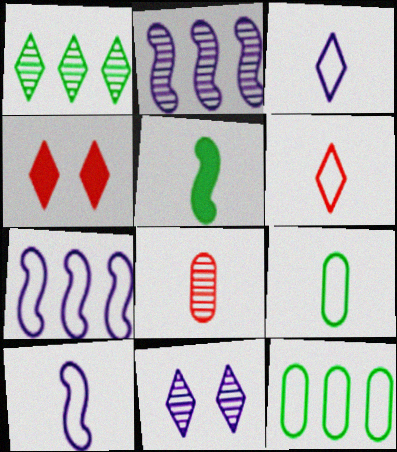[[1, 3, 4], 
[2, 4, 9], 
[3, 5, 8], 
[6, 9, 10]]